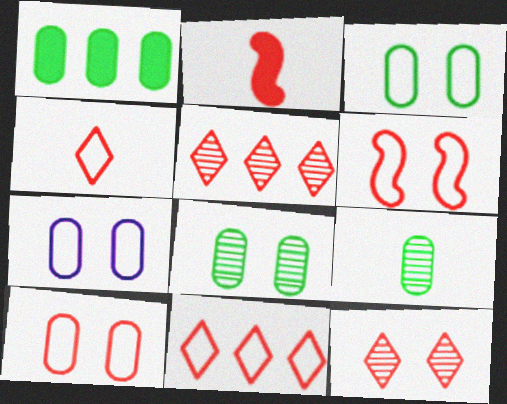[[1, 3, 9], 
[2, 5, 10], 
[3, 7, 10]]